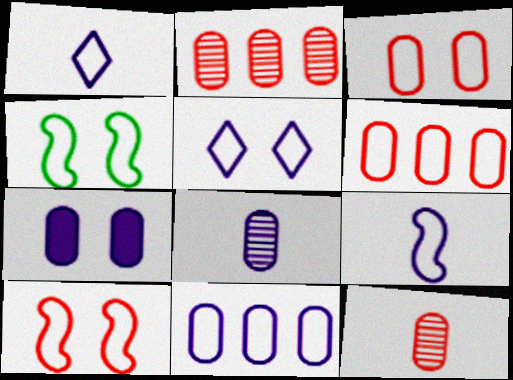[[1, 4, 6], 
[3, 4, 5], 
[5, 9, 11], 
[7, 8, 11]]